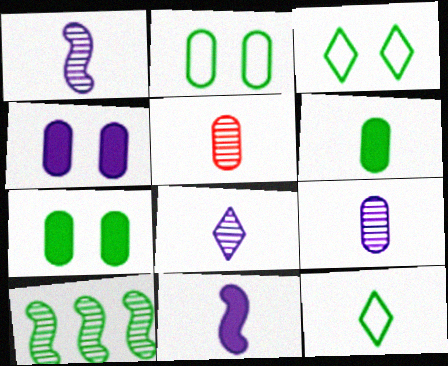[[1, 8, 9], 
[3, 6, 10], 
[5, 11, 12], 
[7, 10, 12]]